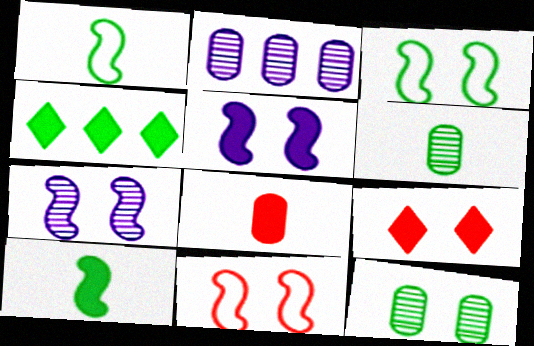[[1, 2, 9], 
[1, 4, 12], 
[3, 4, 6], 
[4, 5, 8]]